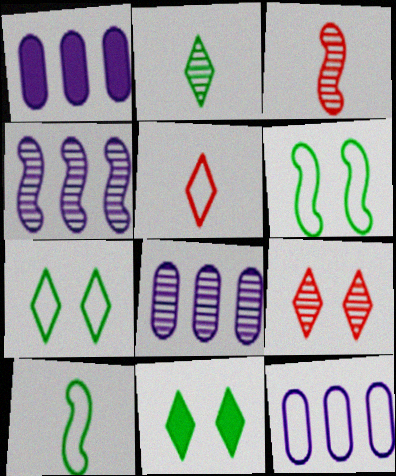[[1, 3, 7], 
[1, 8, 12], 
[1, 9, 10], 
[3, 11, 12], 
[5, 6, 12]]